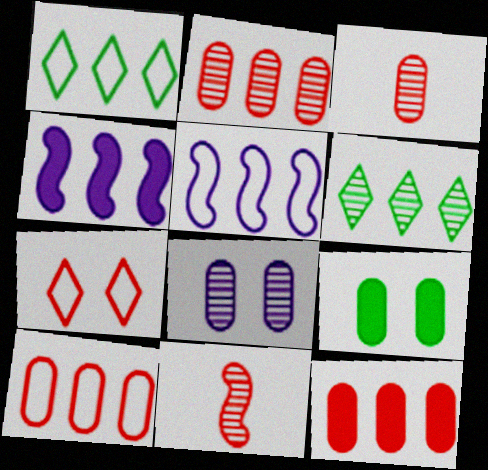[[1, 2, 4], 
[1, 5, 10], 
[2, 10, 12], 
[4, 6, 10], 
[5, 6, 12], 
[6, 8, 11], 
[7, 11, 12]]